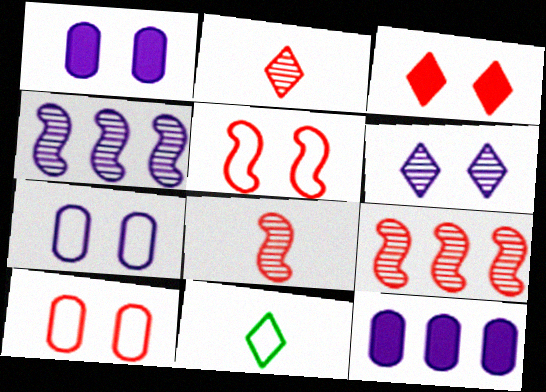[[1, 9, 11]]